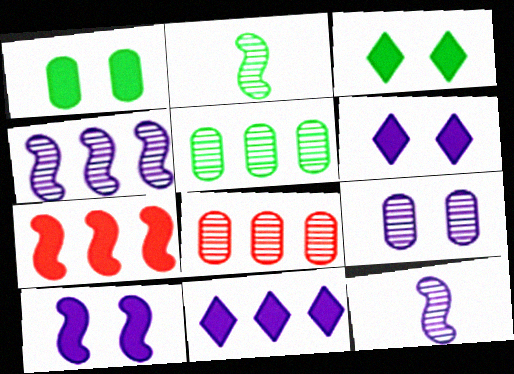[]